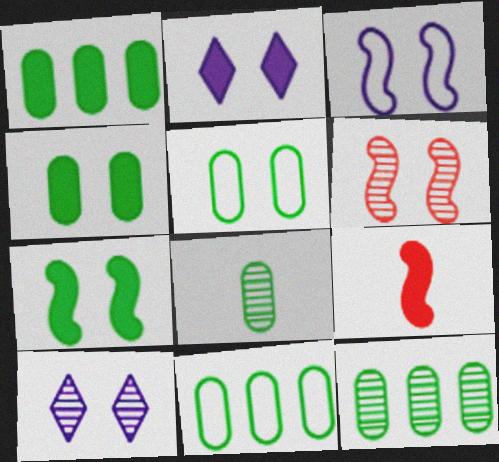[[1, 2, 9], 
[1, 5, 8], 
[1, 11, 12], 
[2, 5, 6], 
[3, 6, 7], 
[4, 8, 11], 
[9, 10, 11]]